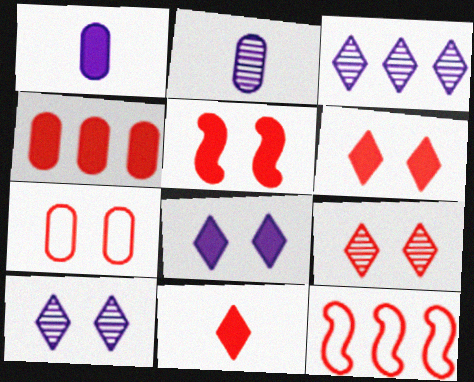[[4, 5, 11], 
[5, 7, 9]]